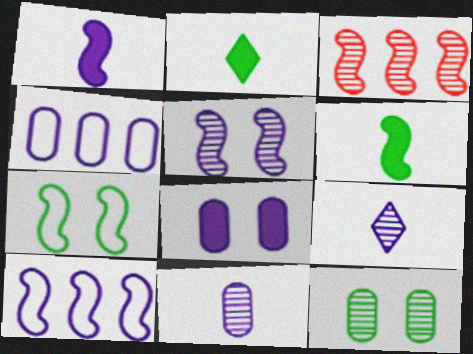[[1, 3, 7], 
[1, 5, 10], 
[3, 9, 12], 
[4, 8, 11], 
[8, 9, 10]]